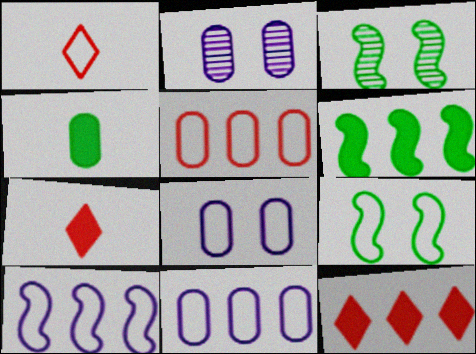[[1, 2, 6], 
[1, 9, 11], 
[2, 4, 5], 
[3, 7, 11]]